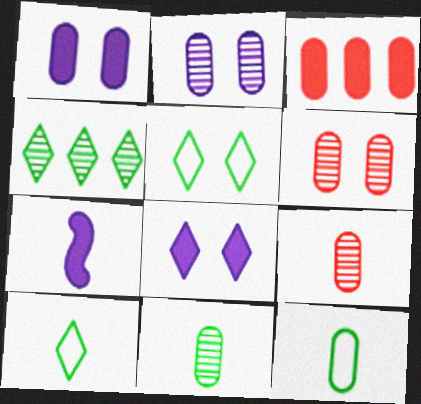[[2, 3, 12], 
[7, 9, 10]]